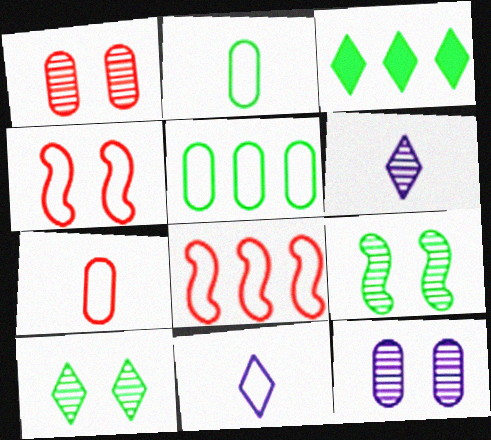[[2, 3, 9], 
[4, 5, 11]]